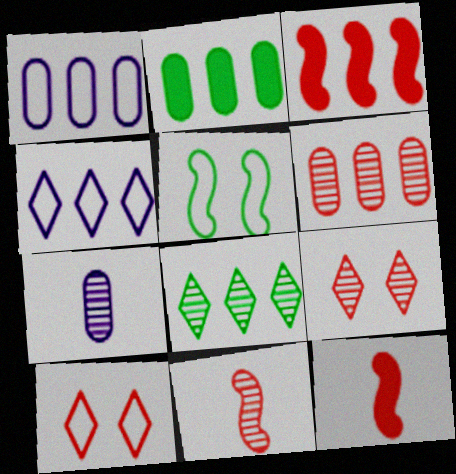[[1, 2, 6], 
[1, 3, 8], 
[6, 9, 11], 
[6, 10, 12]]